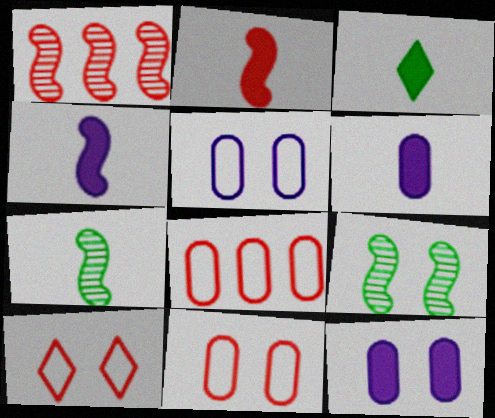[[1, 3, 5], 
[2, 3, 6], 
[9, 10, 12]]